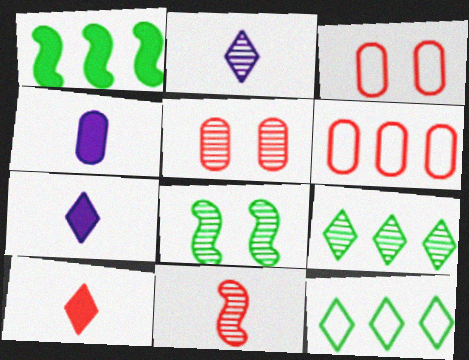[[1, 2, 3], 
[6, 7, 8]]